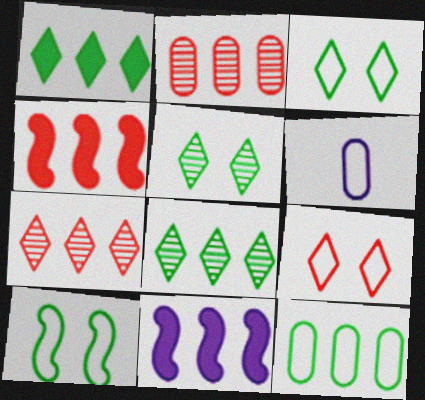[[4, 5, 6], 
[7, 11, 12]]